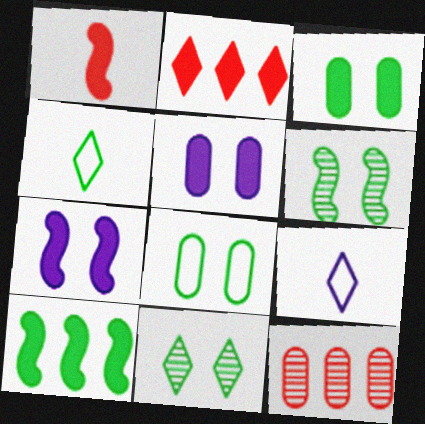[[1, 7, 10], 
[2, 9, 11], 
[4, 7, 12]]